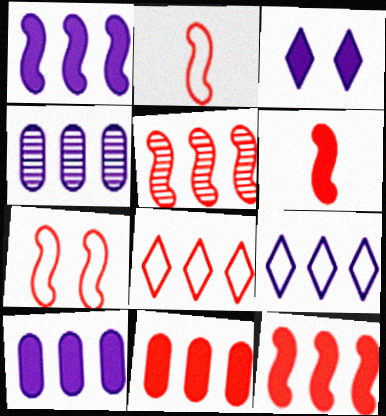[[1, 4, 9], 
[5, 6, 7], 
[5, 8, 11]]